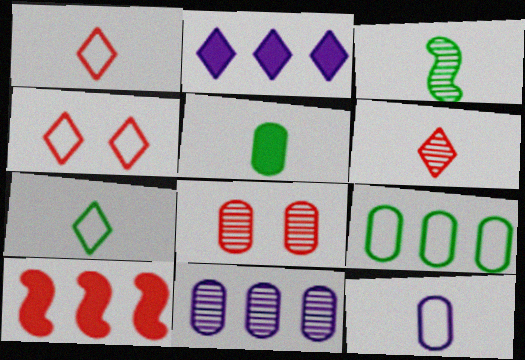[[1, 8, 10], 
[3, 5, 7]]